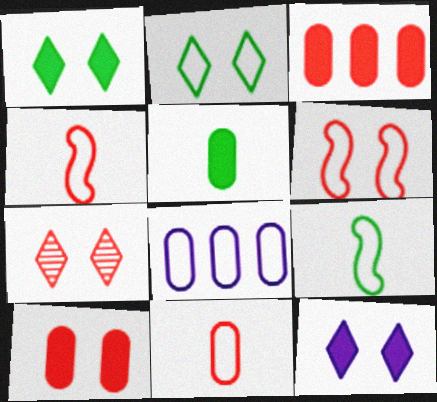[[2, 4, 8], 
[2, 7, 12], 
[3, 4, 7], 
[6, 7, 10]]